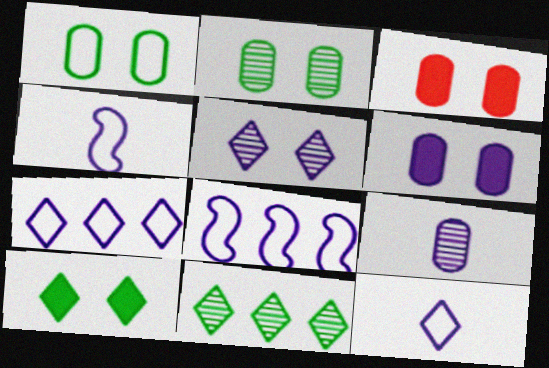[[3, 4, 11]]